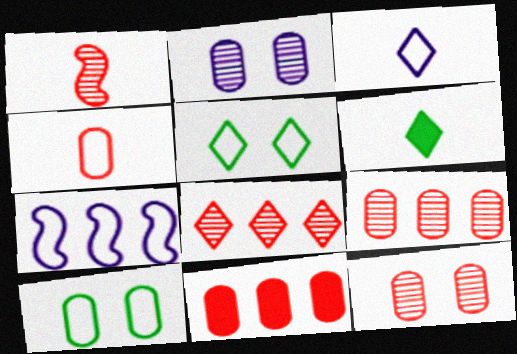[[1, 8, 12], 
[4, 5, 7], 
[4, 11, 12], 
[6, 7, 12]]